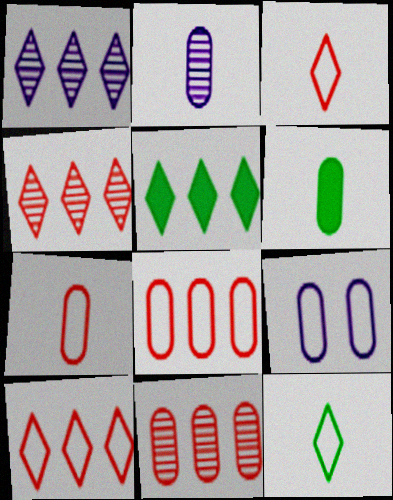[[1, 5, 10], 
[2, 6, 7], 
[6, 9, 11]]